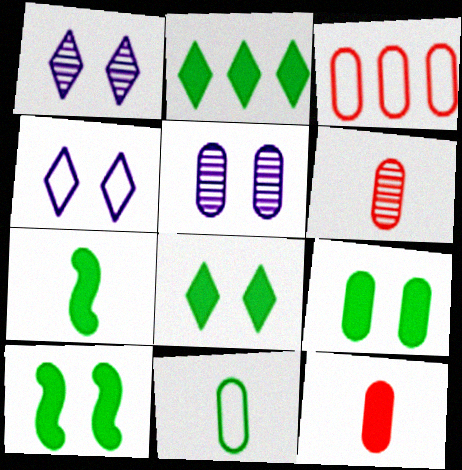[[1, 3, 7], 
[2, 7, 9], 
[8, 9, 10]]